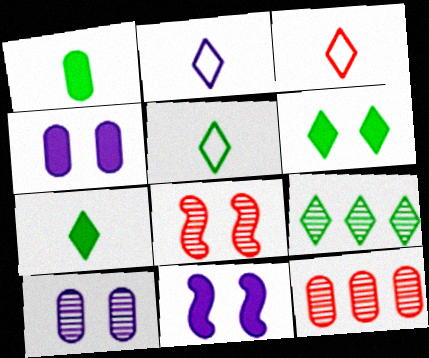[[2, 3, 5], 
[5, 6, 9], 
[5, 11, 12]]